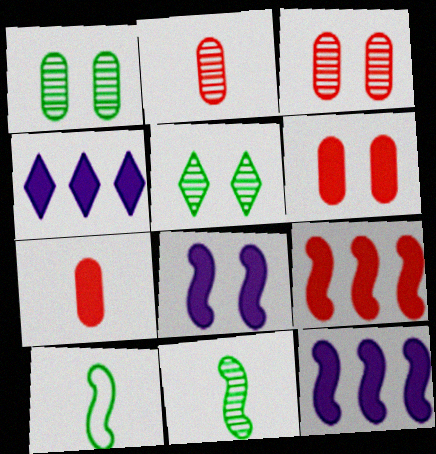[[3, 4, 10]]